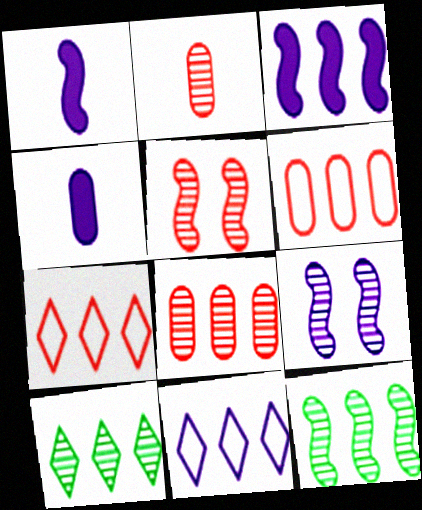[[2, 9, 10], 
[3, 6, 10], 
[4, 9, 11]]